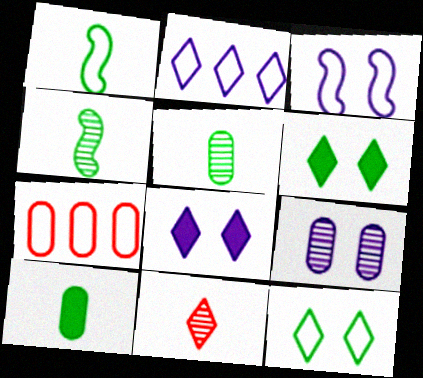[[2, 6, 11], 
[3, 8, 9], 
[4, 7, 8], 
[7, 9, 10]]